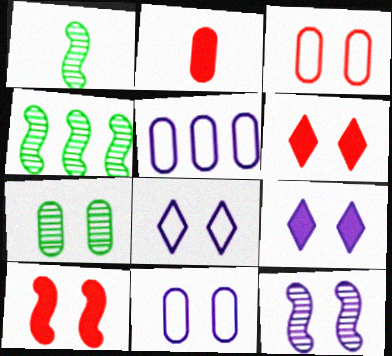[[1, 5, 6], 
[2, 4, 8], 
[2, 5, 7], 
[7, 8, 10], 
[9, 11, 12]]